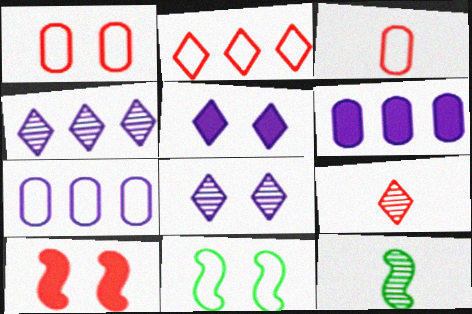[[6, 9, 11]]